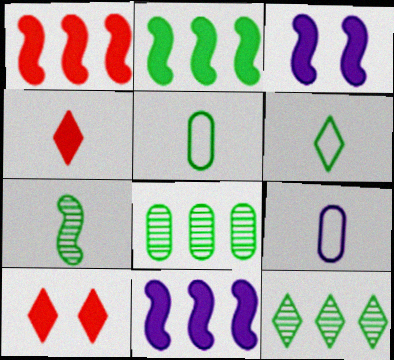[[1, 2, 11], 
[4, 7, 9]]